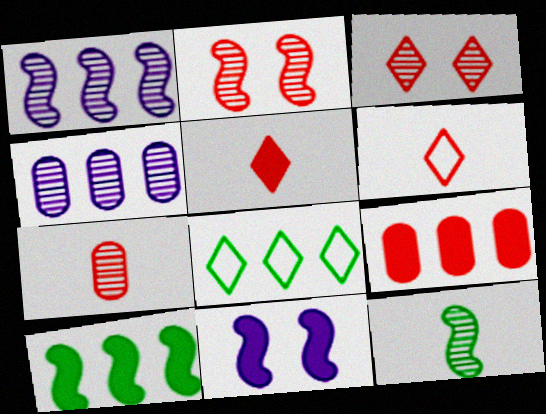[[1, 2, 12], 
[1, 8, 9], 
[2, 6, 9], 
[3, 4, 12], 
[7, 8, 11]]